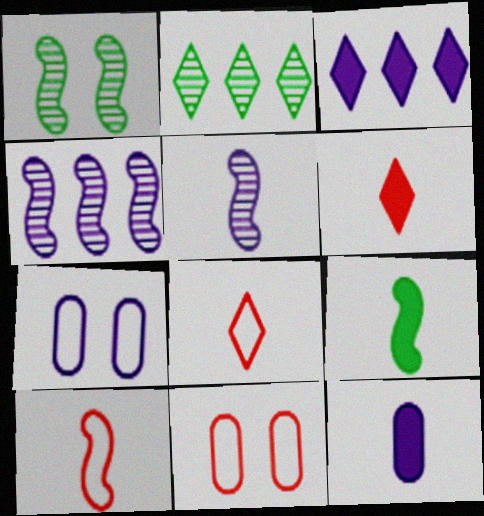[[3, 5, 7], 
[5, 9, 10], 
[6, 9, 12]]